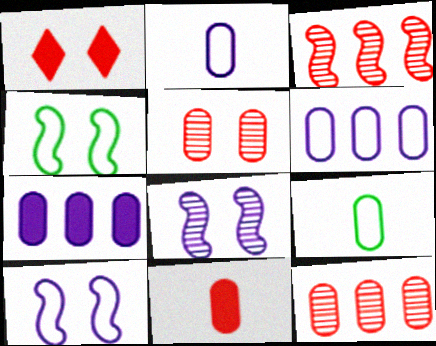[[5, 7, 9]]